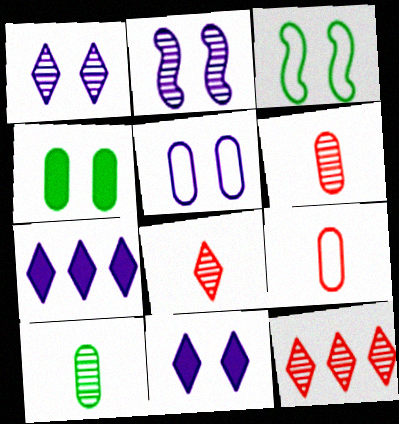[[2, 5, 11], 
[2, 10, 12], 
[3, 6, 7]]